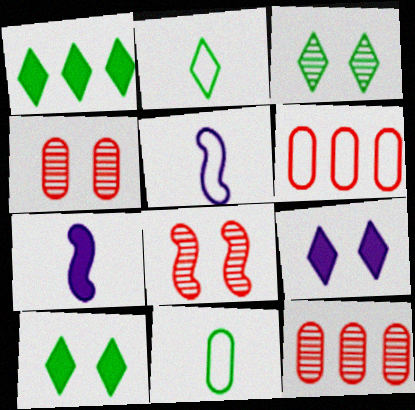[[1, 2, 3], 
[1, 4, 5], 
[3, 6, 7], 
[5, 10, 12]]